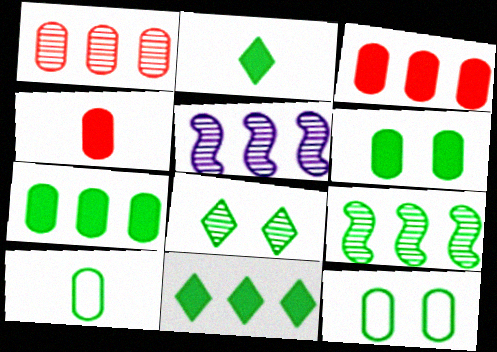[[2, 9, 12]]